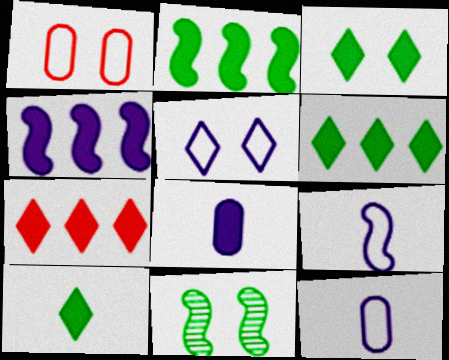[[3, 6, 10], 
[7, 11, 12]]